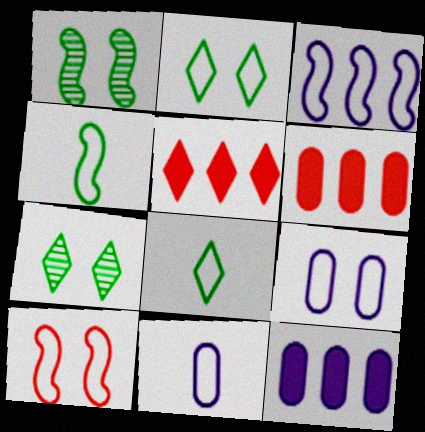[[1, 5, 11], 
[2, 9, 10], 
[3, 4, 10]]